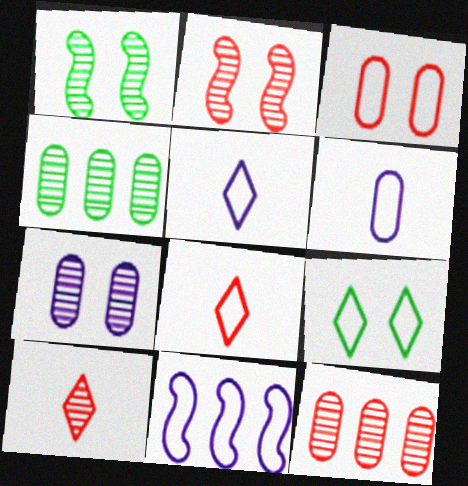[[2, 10, 12]]